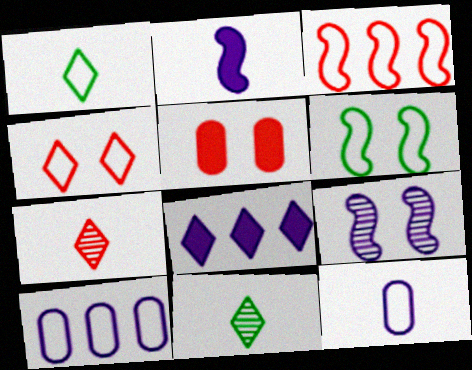[[3, 5, 7], 
[4, 8, 11], 
[8, 9, 12]]